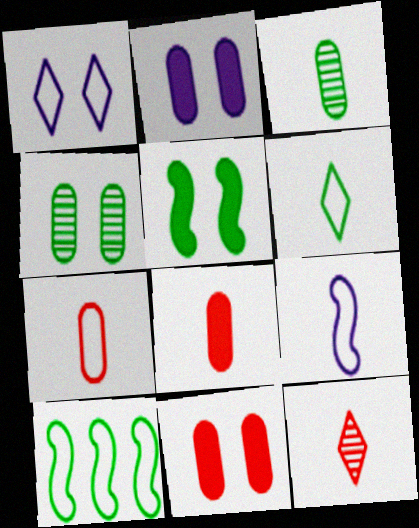[[1, 7, 10], 
[2, 10, 12], 
[6, 7, 9]]